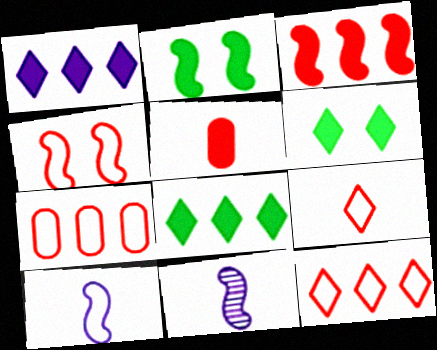[[1, 2, 5], 
[4, 7, 9], 
[6, 7, 11]]